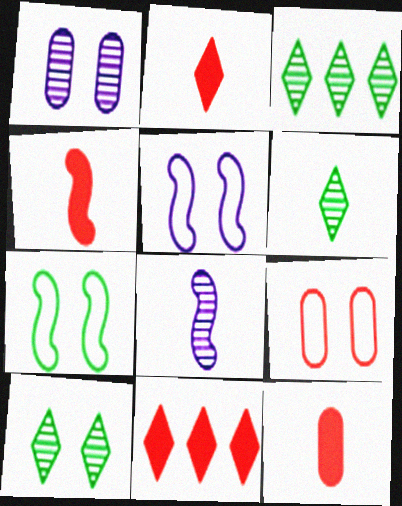[[2, 4, 12], 
[3, 5, 12], 
[3, 6, 10]]